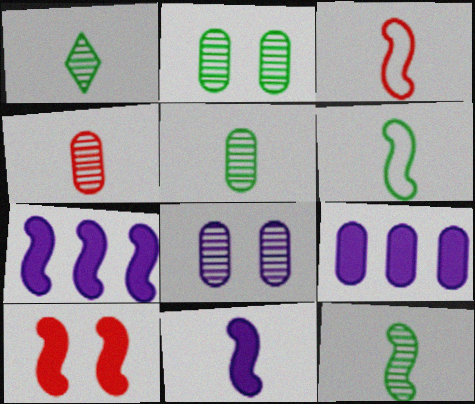[[1, 5, 12], 
[3, 11, 12]]